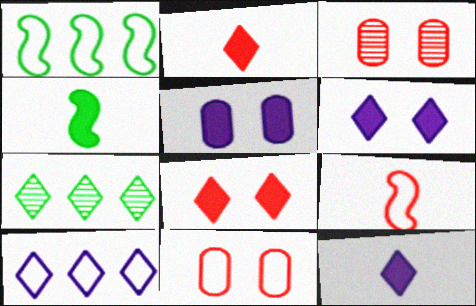[[1, 3, 12], 
[3, 4, 10], 
[5, 7, 9]]